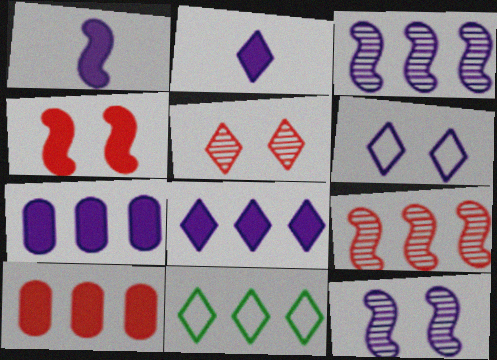[[2, 5, 11], 
[3, 10, 11], 
[7, 9, 11]]